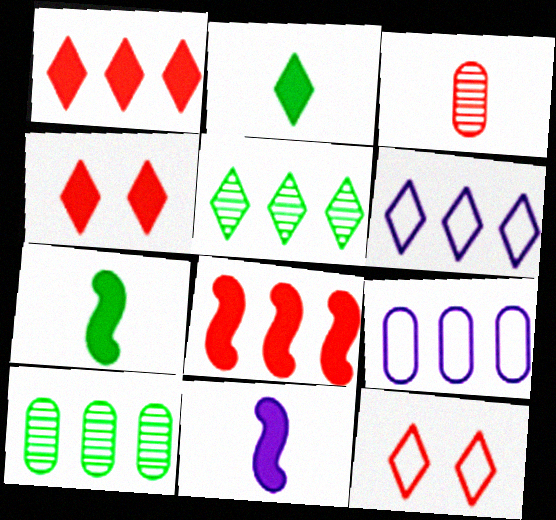[[1, 5, 6], 
[3, 8, 12], 
[5, 8, 9], 
[6, 8, 10], 
[10, 11, 12]]